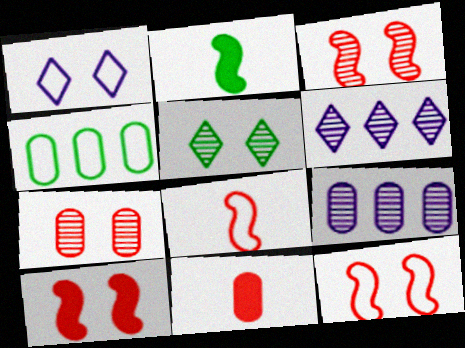[[1, 4, 8], 
[2, 4, 5], 
[3, 10, 12]]